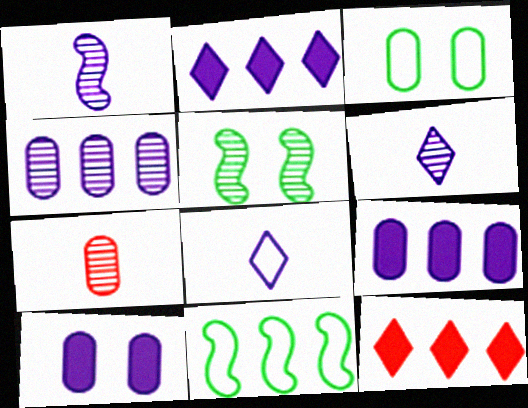[[1, 3, 12], 
[3, 7, 9], 
[4, 11, 12]]